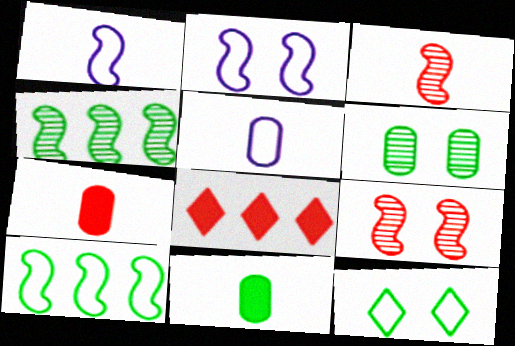[[1, 6, 8], 
[4, 11, 12]]